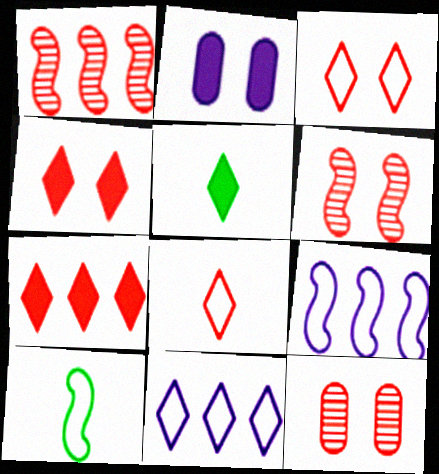[[5, 9, 12]]